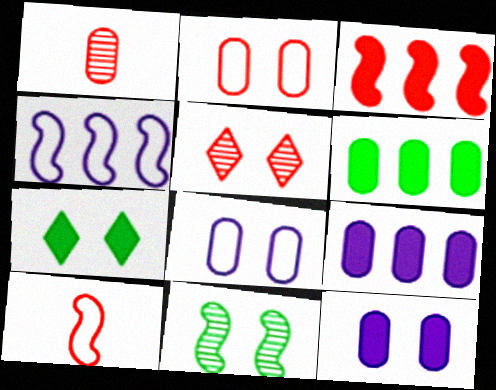[[1, 4, 7], 
[1, 6, 8]]